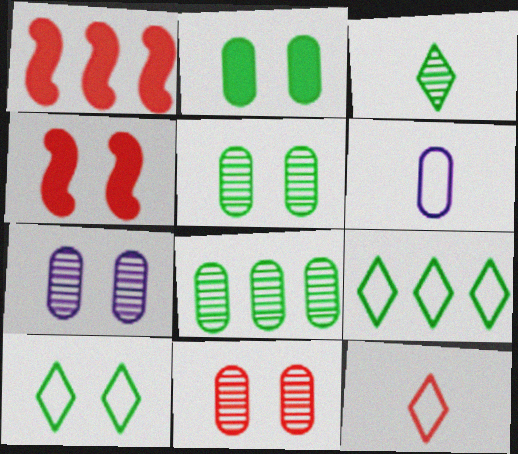[[1, 11, 12], 
[4, 7, 10], 
[5, 7, 11]]